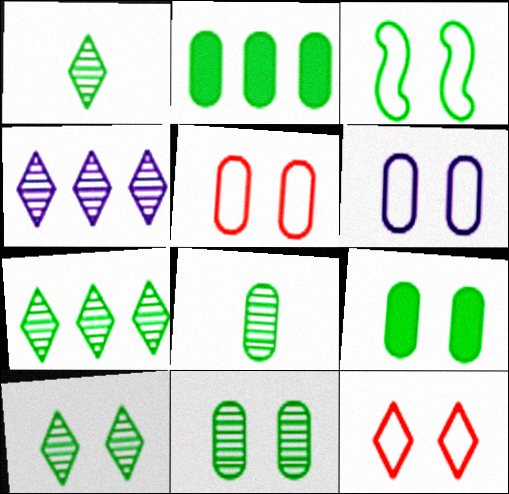[[1, 2, 3], 
[1, 7, 10], 
[3, 6, 12], 
[3, 9, 10]]